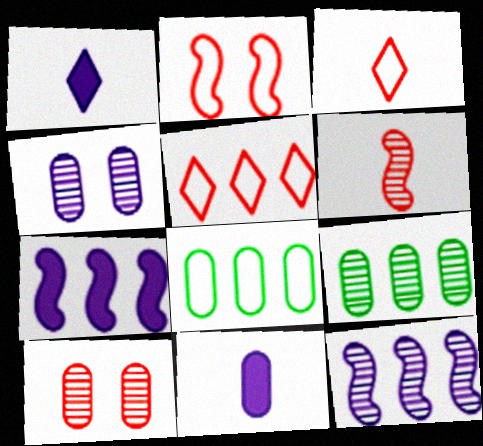[[1, 2, 9], 
[5, 7, 9], 
[8, 10, 11]]